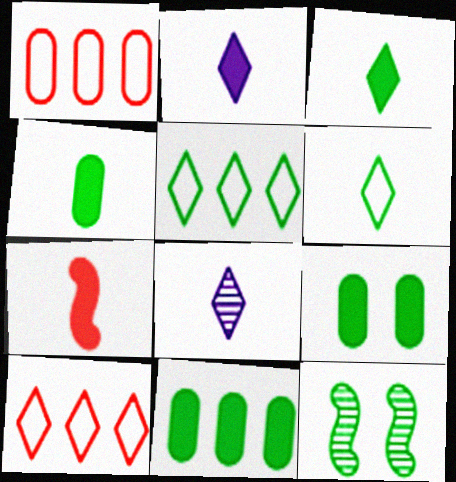[[1, 2, 12], 
[2, 4, 7], 
[4, 5, 12], 
[4, 9, 11], 
[6, 11, 12]]